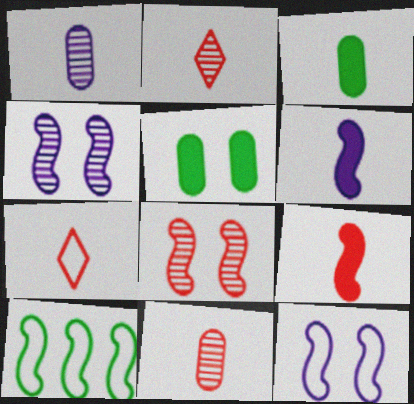[[4, 9, 10], 
[6, 8, 10], 
[7, 9, 11]]